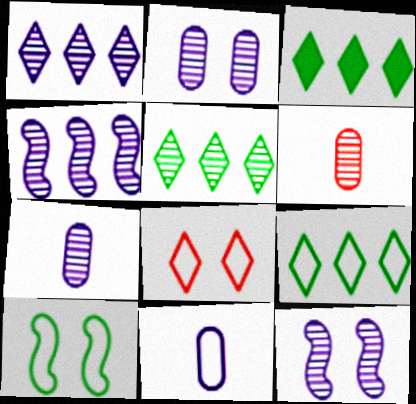[[1, 7, 12], 
[3, 5, 9], 
[5, 6, 12]]